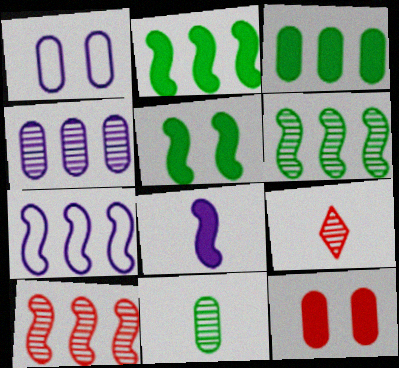[[1, 2, 9], 
[2, 7, 10]]